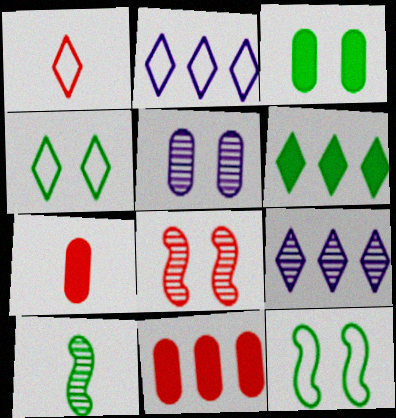[[1, 2, 4], 
[1, 8, 11], 
[7, 9, 12]]